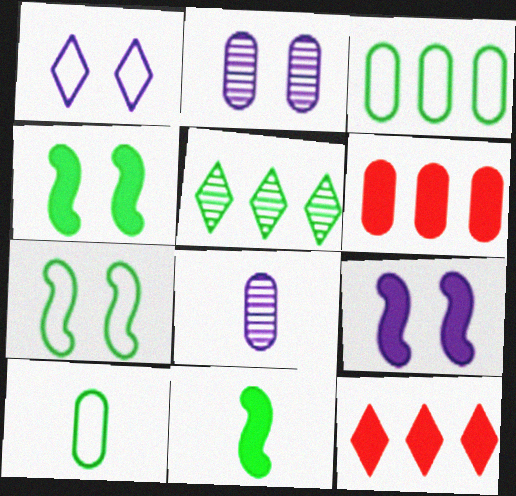[[1, 2, 9], 
[2, 6, 10], 
[4, 5, 10], 
[7, 8, 12]]